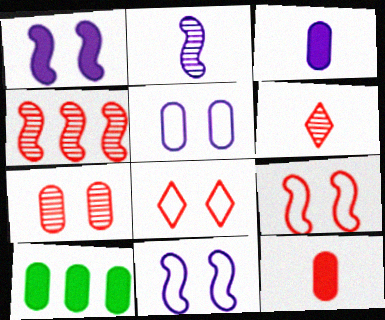[[2, 8, 10], 
[4, 6, 7], 
[4, 8, 12], 
[6, 10, 11]]